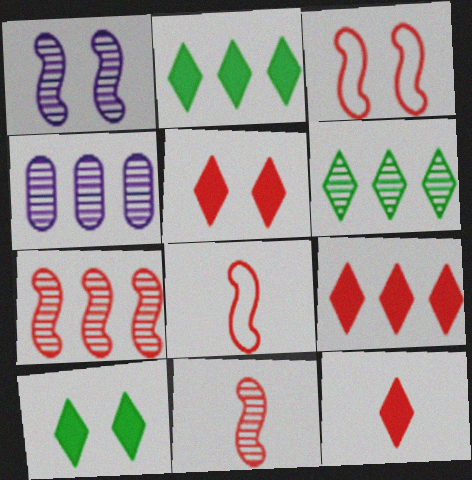[[4, 6, 7], 
[4, 8, 10], 
[5, 9, 12]]